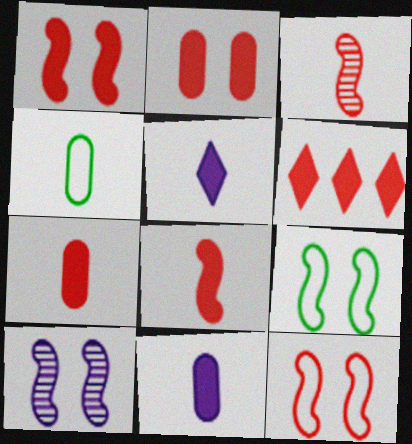[[1, 6, 7], 
[1, 9, 10], 
[2, 6, 8], 
[3, 4, 5], 
[4, 6, 10]]